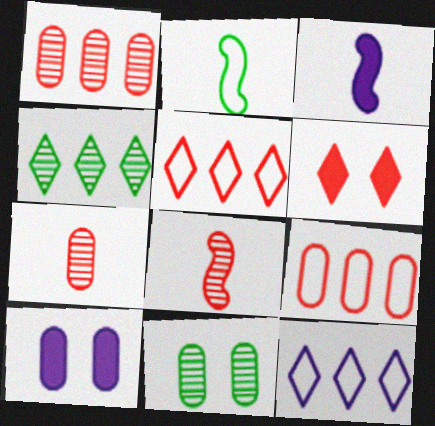[[2, 3, 8], 
[3, 5, 11], 
[6, 8, 9]]